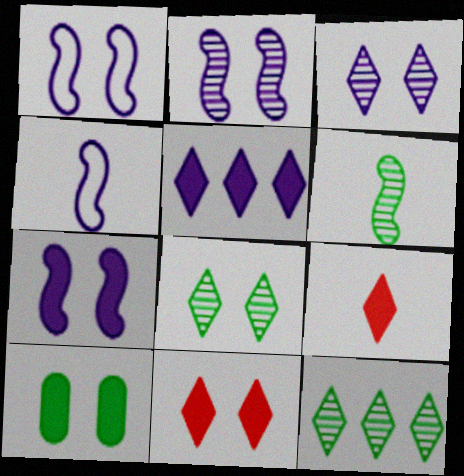[[1, 2, 7], 
[7, 10, 11]]